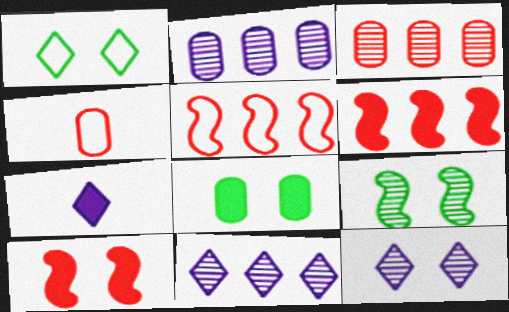[[1, 8, 9], 
[2, 4, 8], 
[6, 7, 8]]